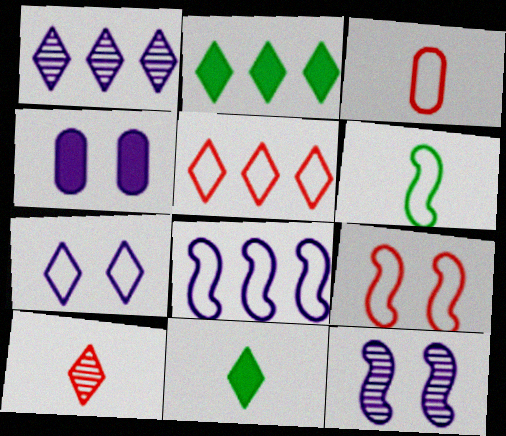[[1, 2, 5], 
[2, 3, 12], 
[2, 7, 10], 
[3, 5, 9], 
[4, 7, 12], 
[6, 8, 9]]